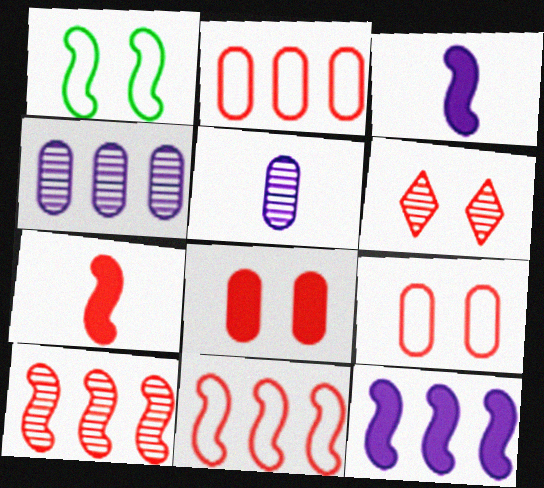[[1, 3, 10], 
[2, 6, 7]]